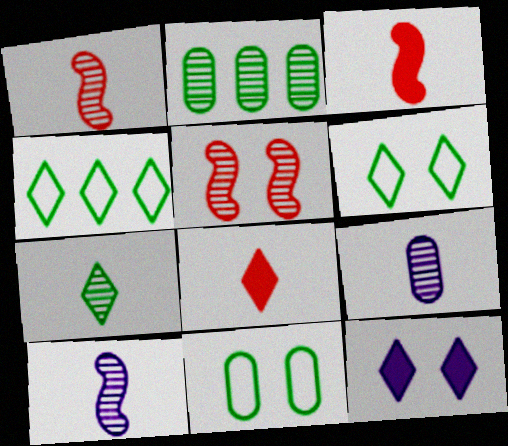[[1, 7, 9], 
[5, 11, 12]]